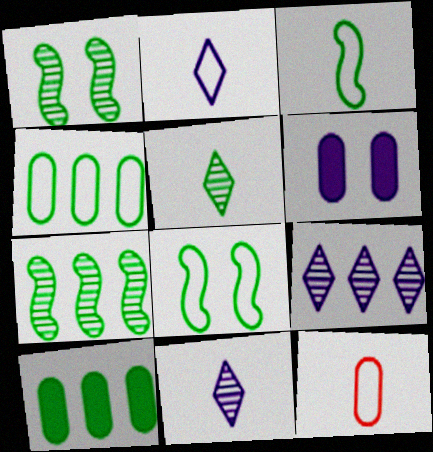[[2, 3, 12], 
[5, 8, 10]]